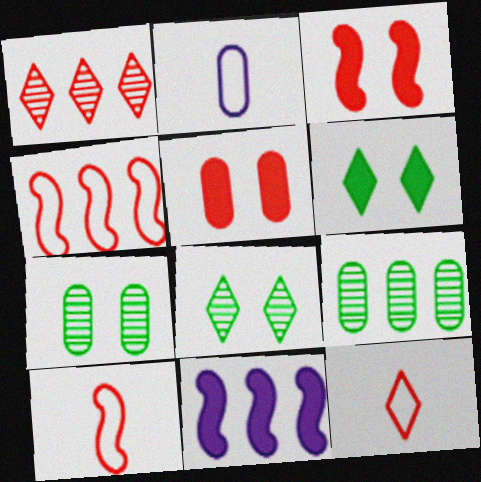[[1, 5, 10], 
[2, 5, 9], 
[7, 11, 12]]